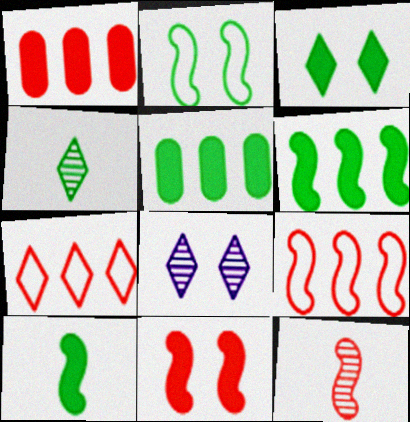[[2, 4, 5], 
[3, 5, 10], 
[9, 11, 12]]